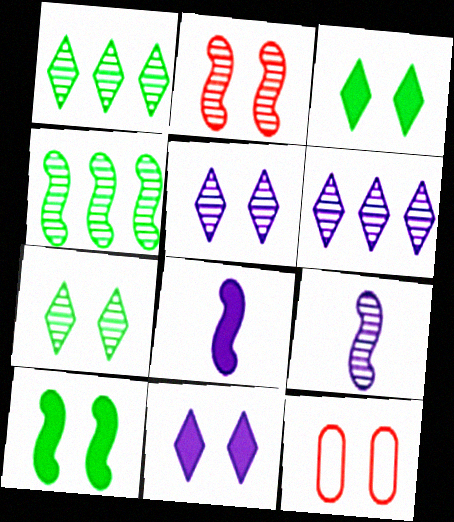[[1, 8, 12], 
[2, 4, 9], 
[5, 10, 12]]